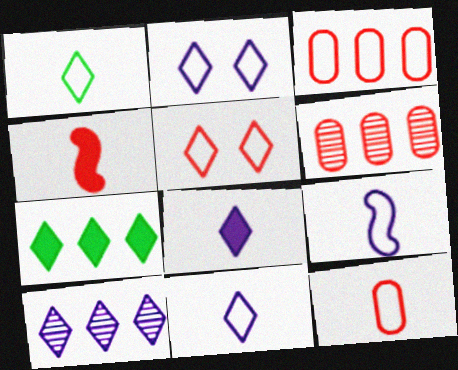[[1, 9, 12], 
[2, 8, 10], 
[4, 5, 6]]